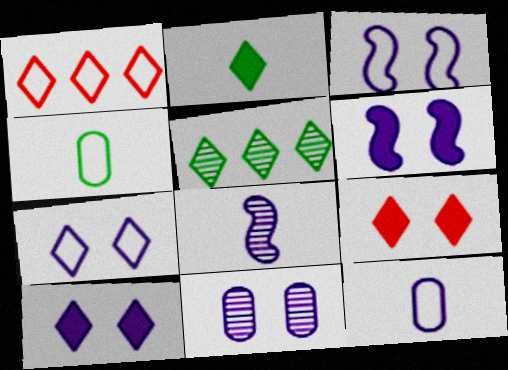[[1, 3, 4], 
[3, 10, 11], 
[6, 7, 11]]